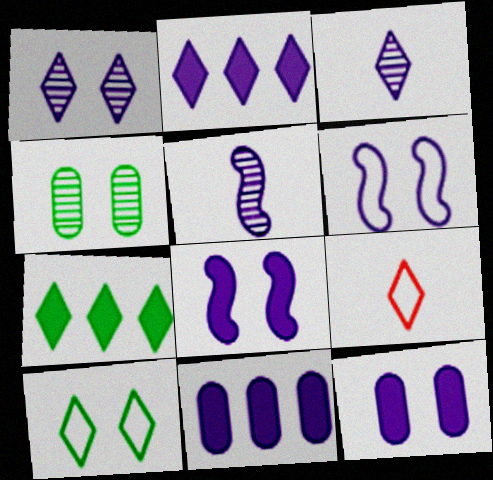[[1, 6, 12], 
[1, 7, 9], 
[3, 6, 11]]